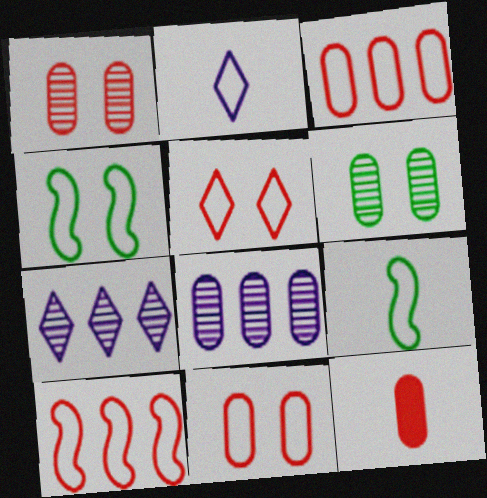[[1, 3, 12], 
[2, 3, 4], 
[4, 7, 12]]